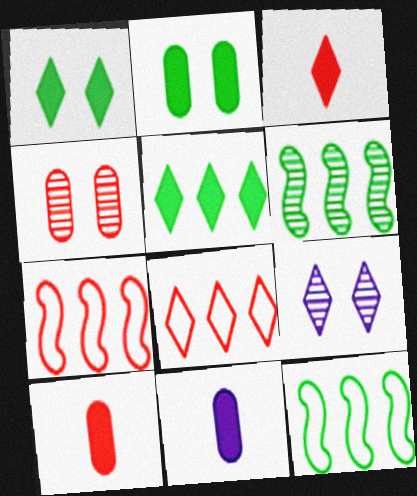[[3, 4, 7], 
[9, 10, 12]]